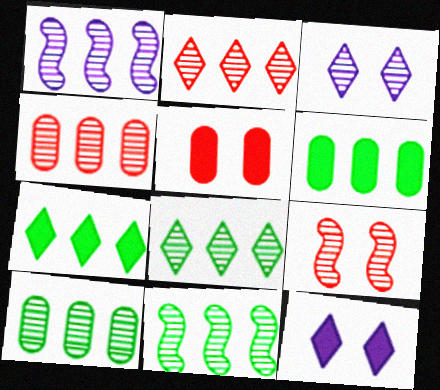[[1, 2, 10], 
[1, 4, 8], 
[8, 10, 11]]